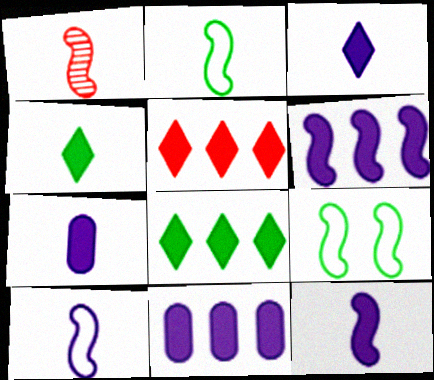[[1, 2, 12], 
[1, 6, 9], 
[3, 7, 12]]